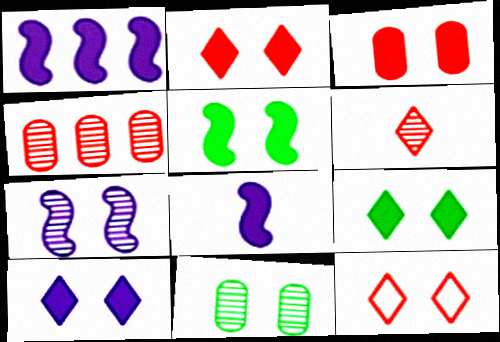[[2, 9, 10], 
[3, 5, 10]]